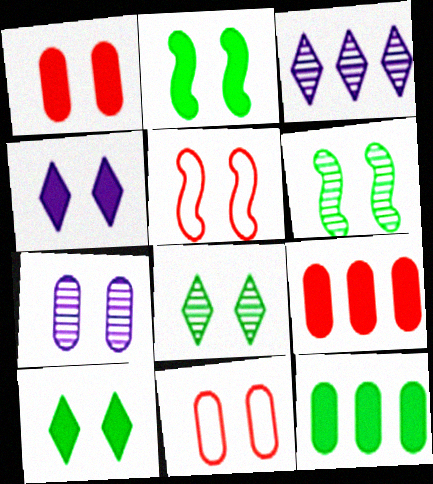[[1, 2, 4], 
[4, 6, 11], 
[5, 7, 10]]